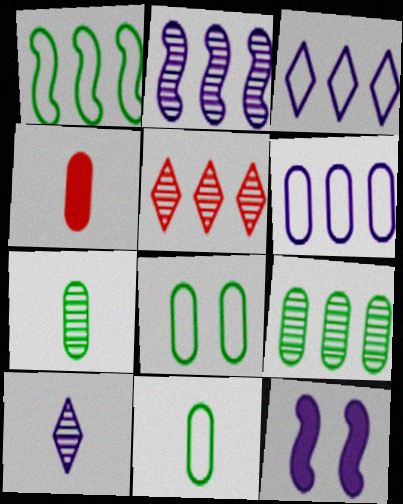[[2, 5, 9], 
[5, 11, 12], 
[6, 10, 12]]